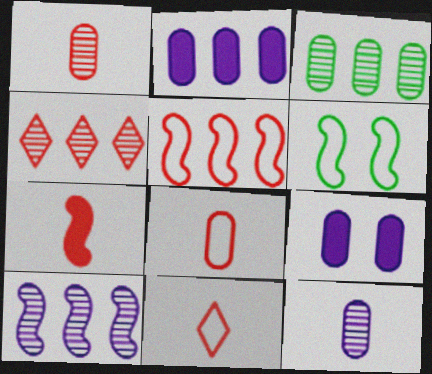[[1, 7, 11], 
[3, 4, 10], 
[3, 8, 9], 
[6, 7, 10]]